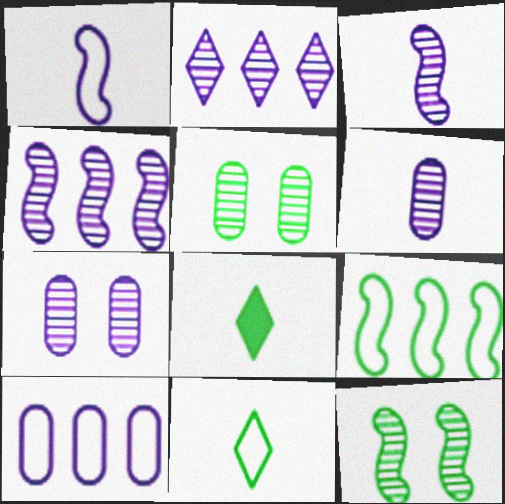[[2, 3, 7], 
[5, 8, 9]]